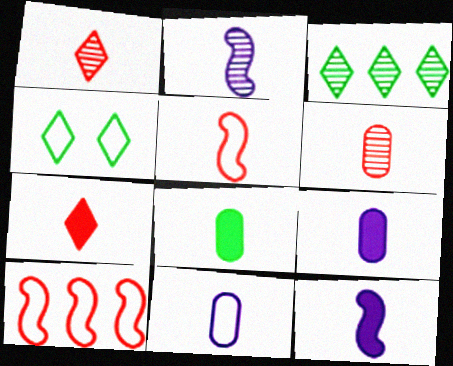[[4, 10, 11], 
[5, 6, 7], 
[6, 8, 11], 
[7, 8, 12]]